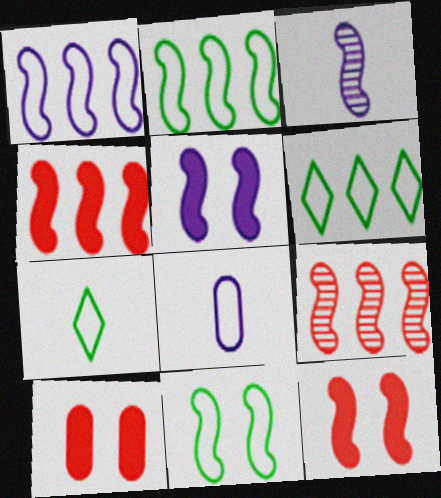[[1, 3, 5], 
[2, 3, 12], 
[3, 4, 11], 
[3, 6, 10]]